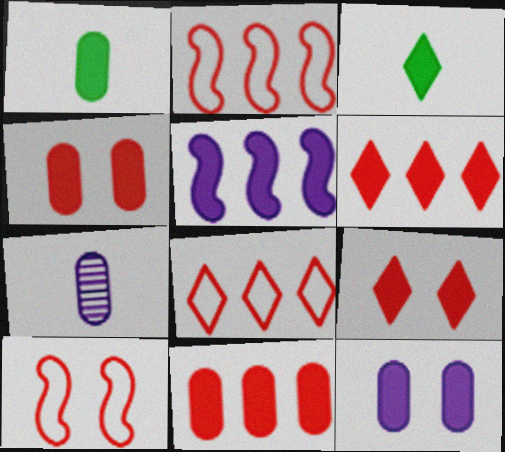[[1, 5, 9], 
[1, 11, 12], 
[3, 4, 5]]